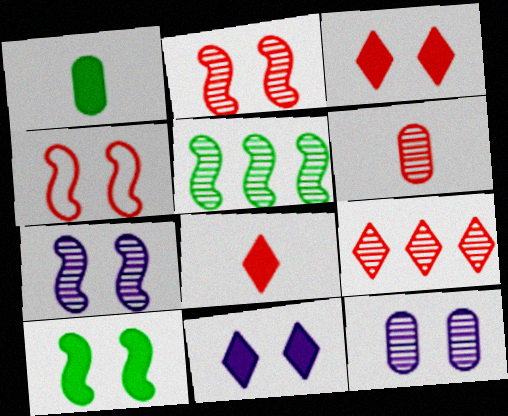[[2, 6, 9], 
[4, 7, 10]]